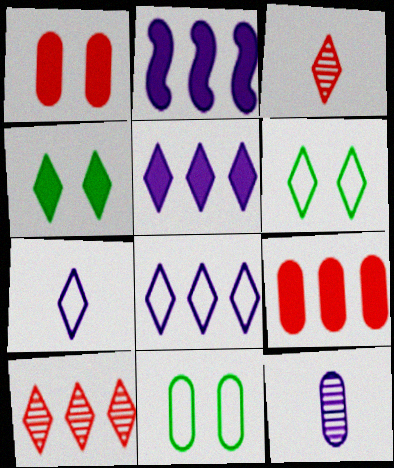[[2, 3, 11], 
[3, 4, 8], 
[3, 5, 6], 
[4, 7, 10], 
[9, 11, 12]]